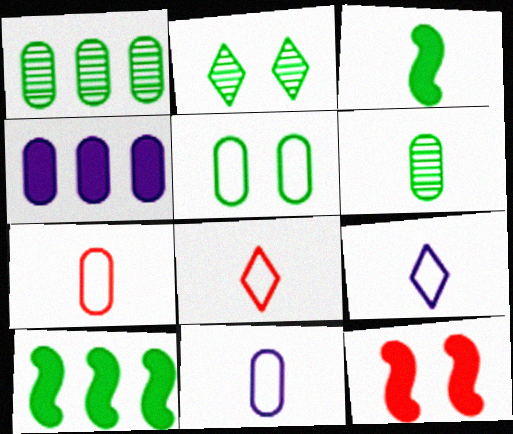[[1, 9, 12]]